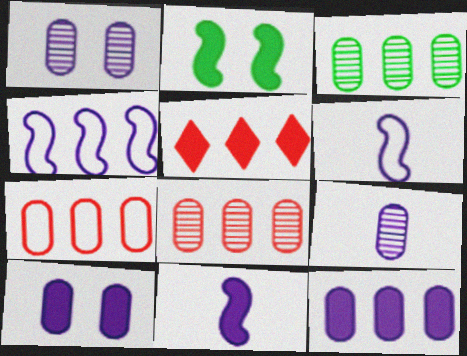[[3, 4, 5], 
[3, 7, 12]]